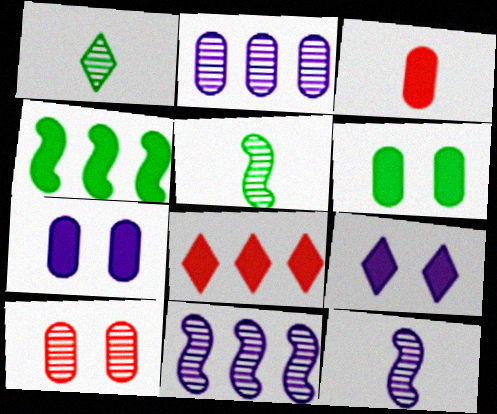[[1, 10, 11], 
[3, 4, 9]]